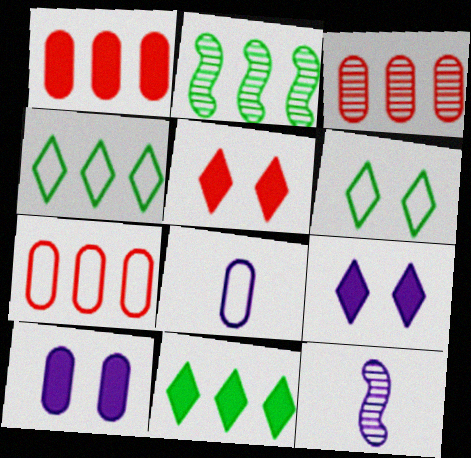[[1, 3, 7], 
[1, 6, 12], 
[2, 5, 8]]